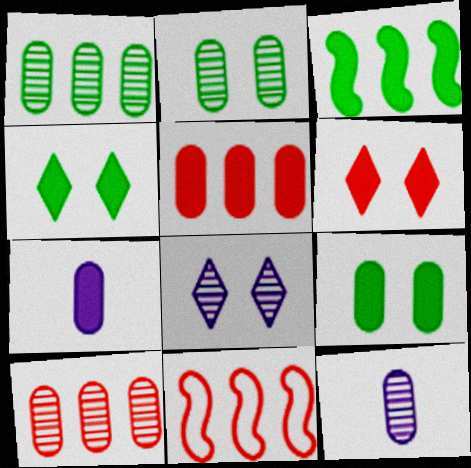[[2, 10, 12], 
[3, 6, 7], 
[4, 11, 12], 
[5, 7, 9]]